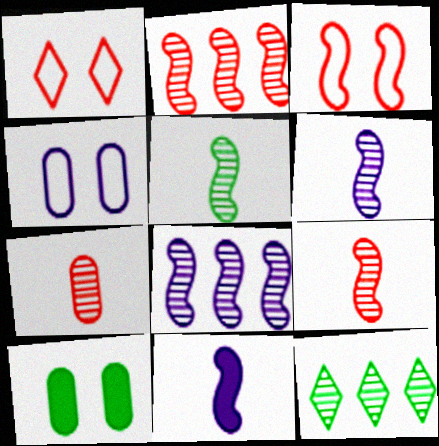[[5, 6, 9]]